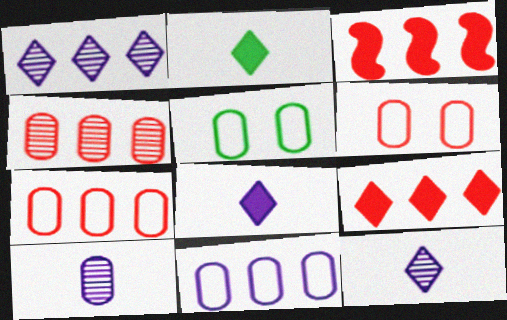[[3, 5, 12]]